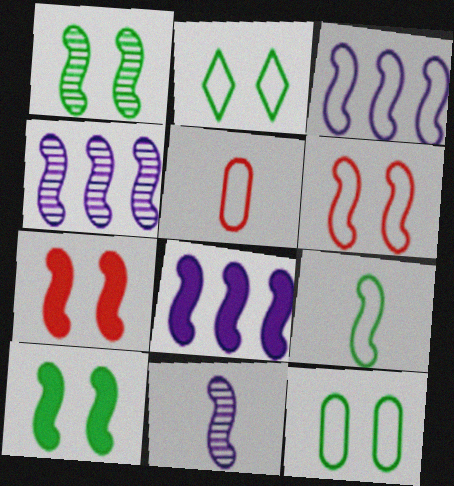[[2, 3, 5], 
[3, 4, 8], 
[3, 6, 9], 
[4, 7, 9]]